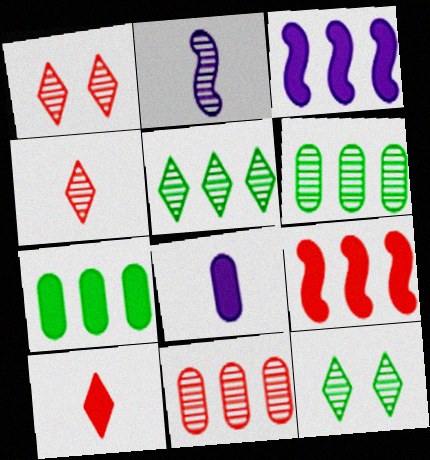[[1, 2, 6], 
[2, 11, 12]]